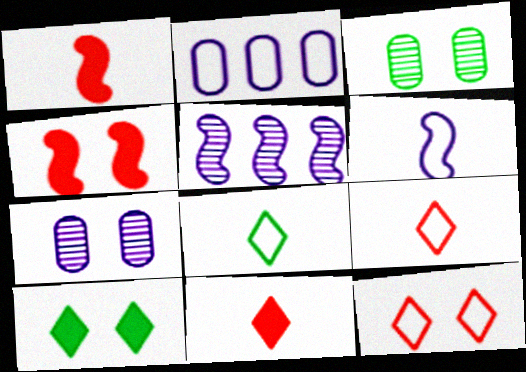[]